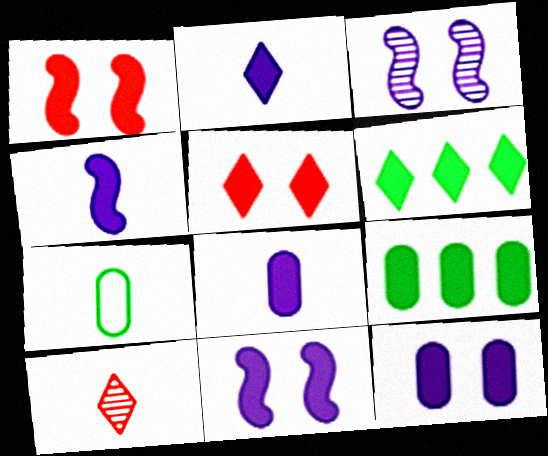[[1, 2, 9], 
[1, 6, 8], 
[2, 4, 8], 
[2, 5, 6], 
[4, 5, 9], 
[4, 7, 10]]